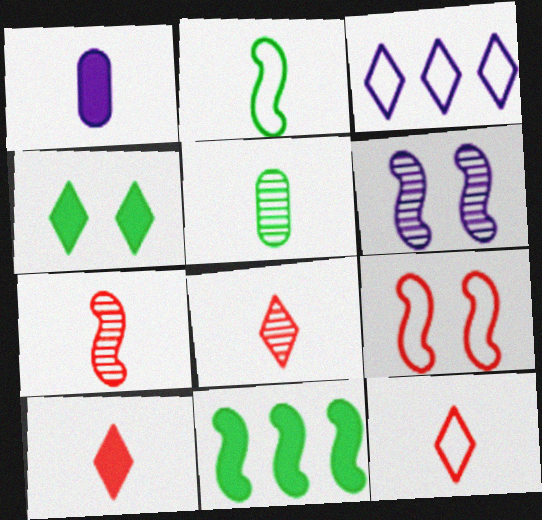[[1, 2, 8], 
[1, 3, 6], 
[3, 4, 8], 
[8, 10, 12]]